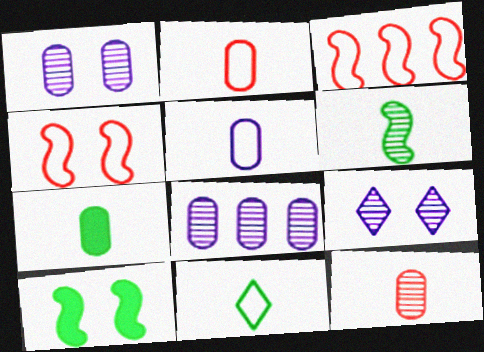[[3, 7, 9], 
[5, 7, 12], 
[6, 7, 11]]